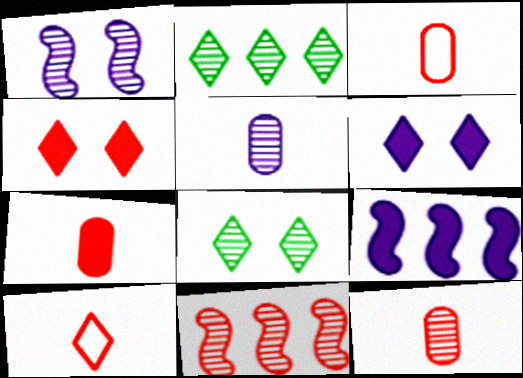[[1, 2, 12], 
[2, 6, 10], 
[3, 4, 11], 
[3, 7, 12], 
[3, 8, 9], 
[5, 8, 11]]